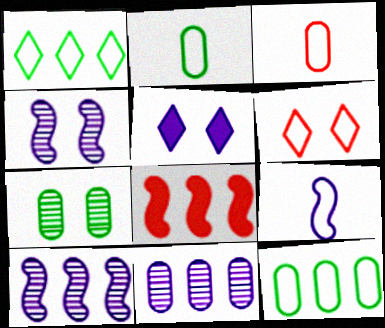[[1, 8, 11], 
[5, 9, 11], 
[6, 9, 12]]